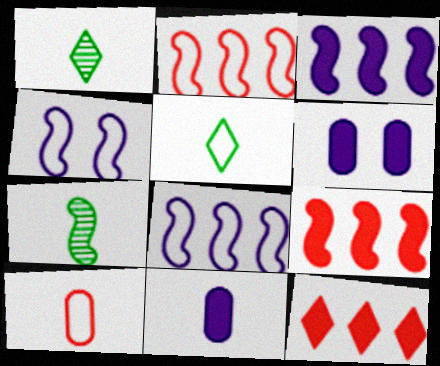[[1, 2, 6], 
[4, 7, 9]]